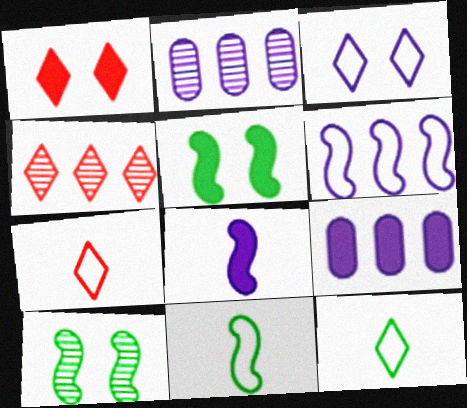[[1, 2, 11], 
[1, 4, 7], 
[2, 3, 8], 
[2, 5, 7], 
[7, 9, 10]]